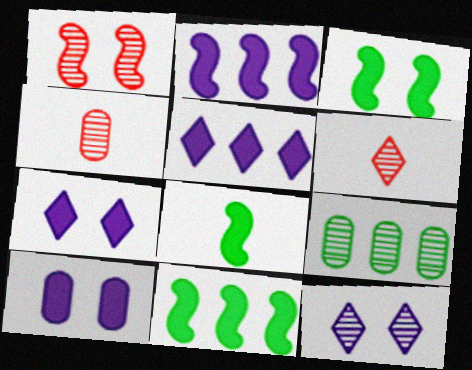[[3, 8, 11]]